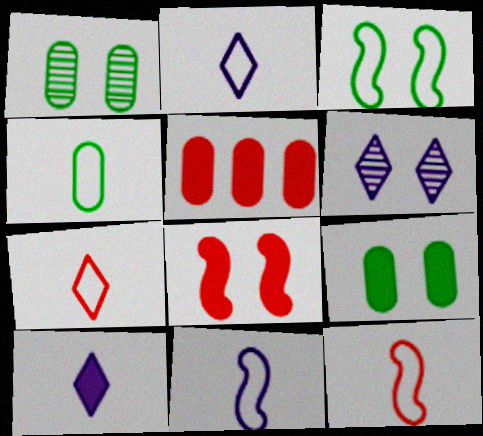[[2, 4, 12], 
[4, 7, 11]]